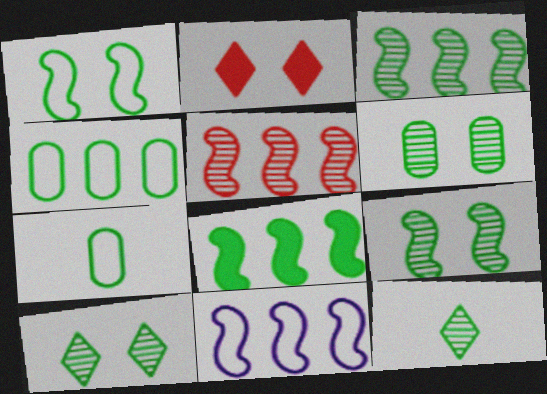[[3, 6, 12], 
[5, 8, 11], 
[6, 9, 10], 
[7, 8, 10]]